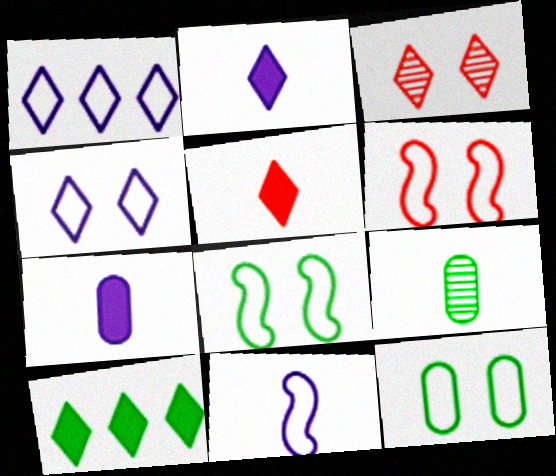[[4, 6, 12], 
[5, 9, 11], 
[8, 9, 10]]